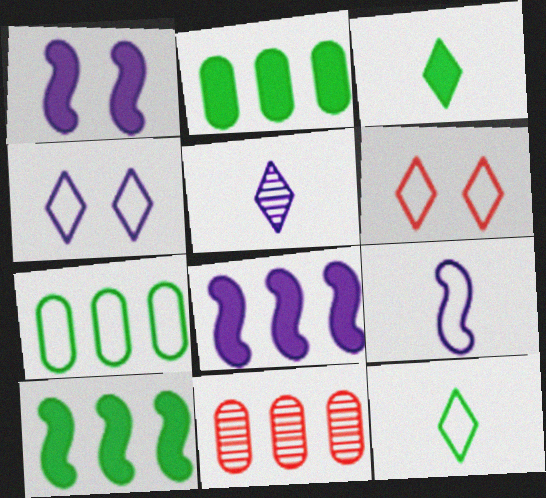[[1, 11, 12], 
[6, 7, 9]]